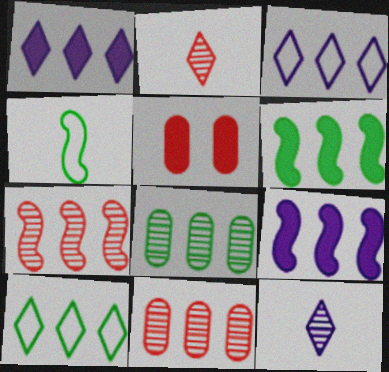[[3, 6, 11], 
[6, 8, 10], 
[9, 10, 11]]